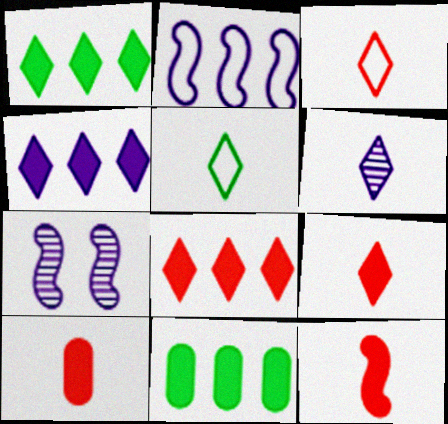[[1, 4, 8], 
[3, 7, 11], 
[5, 6, 9], 
[9, 10, 12]]